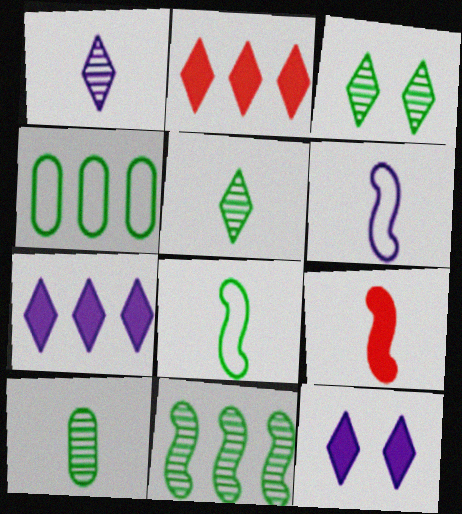[[3, 10, 11]]